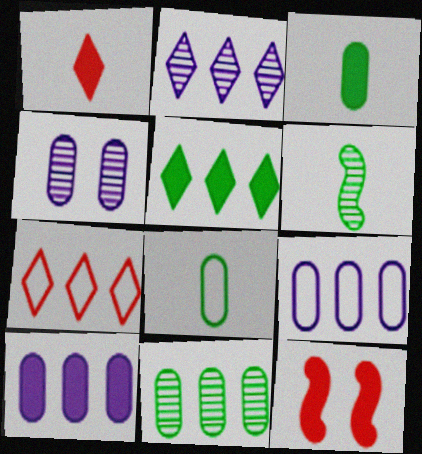[[2, 5, 7], 
[2, 8, 12]]